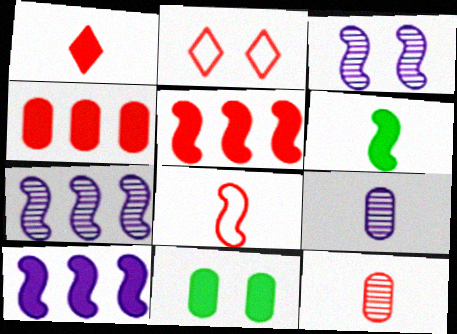[[1, 8, 12], 
[1, 10, 11], 
[2, 3, 11], 
[2, 5, 12]]